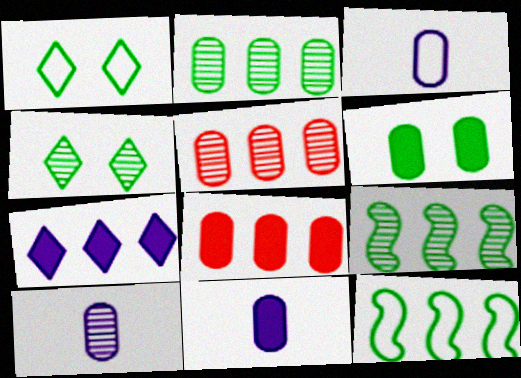[[3, 5, 6], 
[3, 10, 11], 
[5, 7, 12], 
[6, 8, 11]]